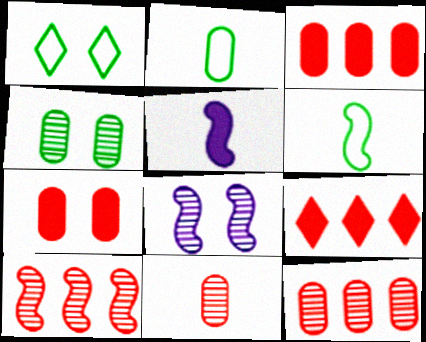[[1, 5, 12], 
[1, 7, 8], 
[2, 8, 9]]